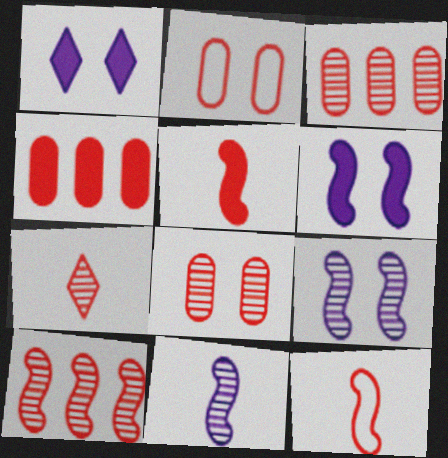[[7, 8, 10]]